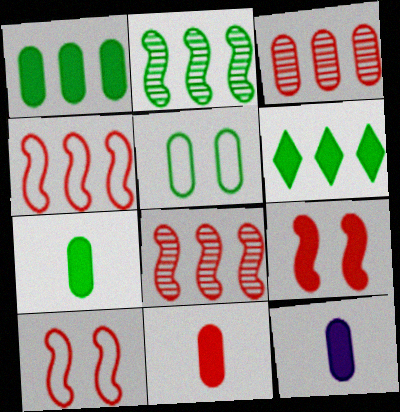[[3, 5, 12], 
[6, 9, 12], 
[7, 11, 12]]